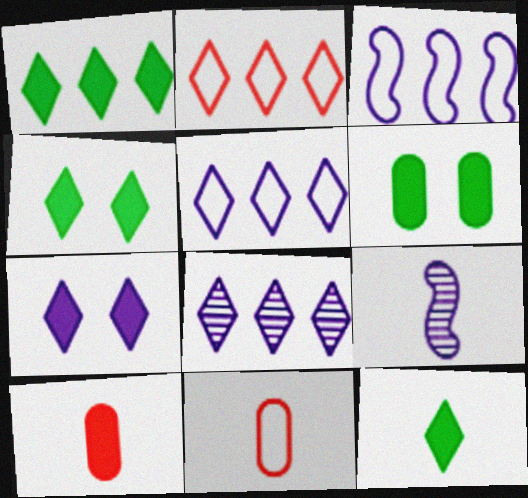[[1, 2, 8], 
[1, 4, 12], 
[2, 6, 9], 
[9, 11, 12]]